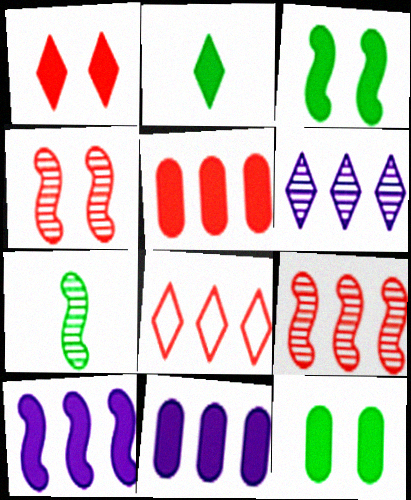[[5, 8, 9]]